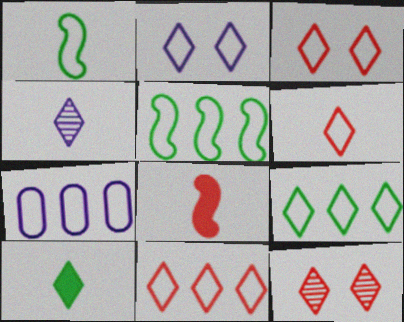[[1, 3, 7], 
[2, 6, 9], 
[3, 6, 11], 
[4, 6, 10], 
[5, 7, 11]]